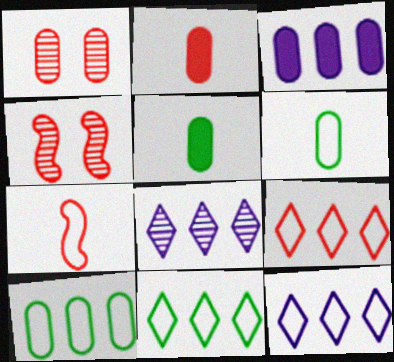[[1, 3, 6], 
[2, 4, 9], 
[4, 5, 12], 
[9, 11, 12]]